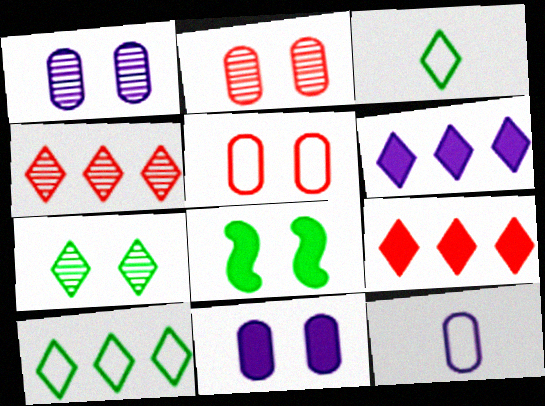[[4, 6, 10], 
[4, 8, 12]]